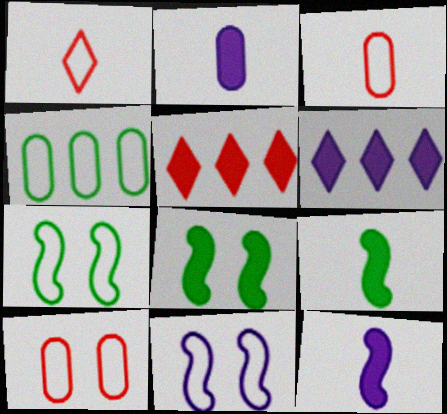[[1, 4, 11], 
[2, 5, 8]]